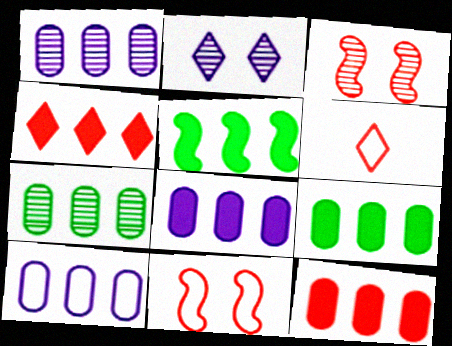[[1, 8, 10], 
[3, 6, 12], 
[4, 5, 8], 
[7, 10, 12], 
[8, 9, 12]]